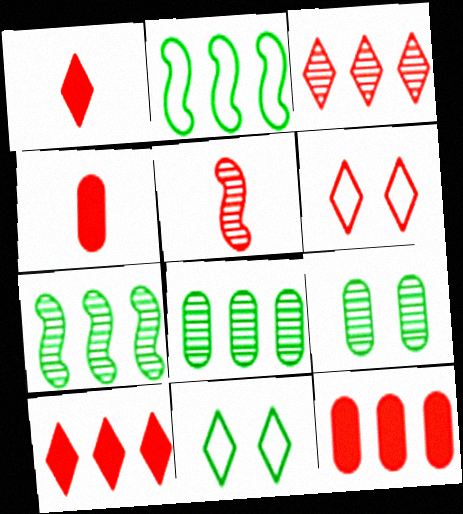[[1, 3, 6], 
[5, 6, 12]]